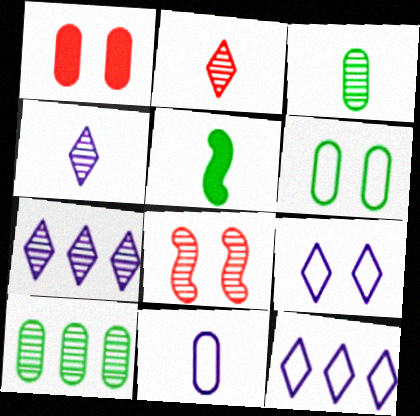[[1, 10, 11], 
[2, 5, 11], 
[3, 7, 8], 
[4, 8, 10]]